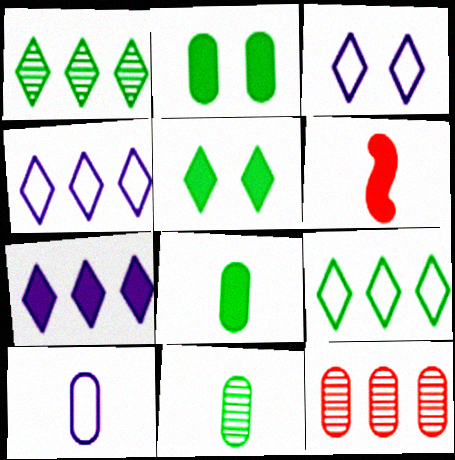[[2, 6, 7], 
[2, 10, 12]]